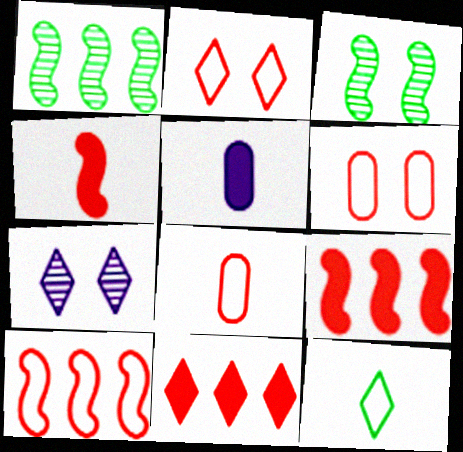[[1, 2, 5], 
[2, 8, 10], 
[7, 11, 12]]